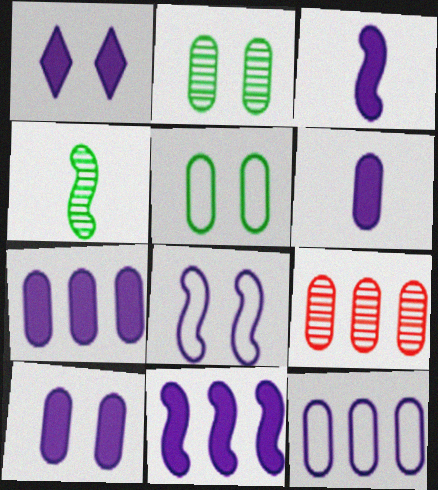[[1, 3, 7], 
[1, 6, 11], 
[5, 6, 9], 
[6, 7, 10]]